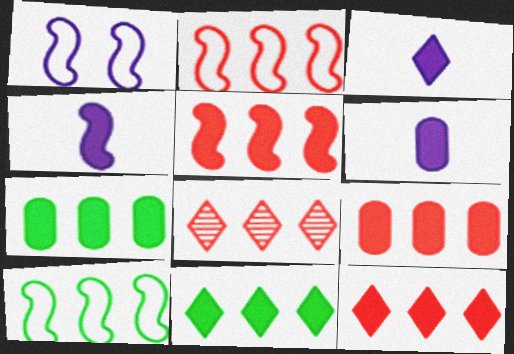[[2, 8, 9], 
[3, 4, 6], 
[5, 9, 12]]